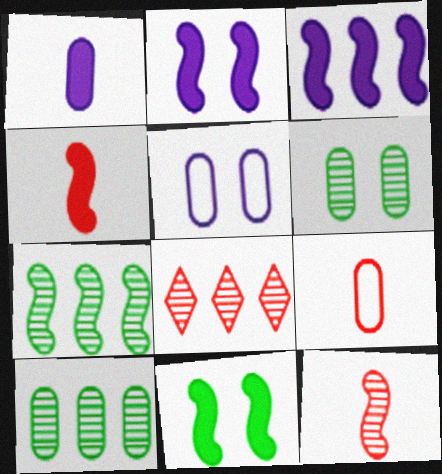[[3, 4, 11]]